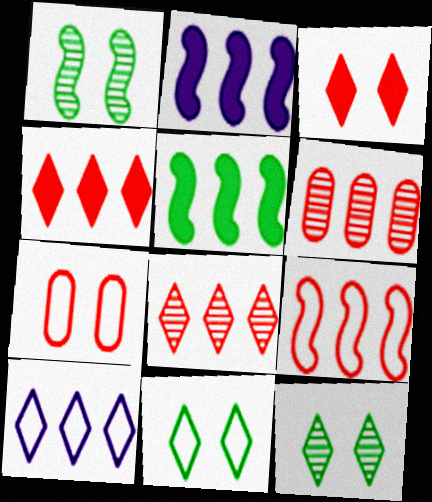[[4, 6, 9], 
[5, 6, 10]]